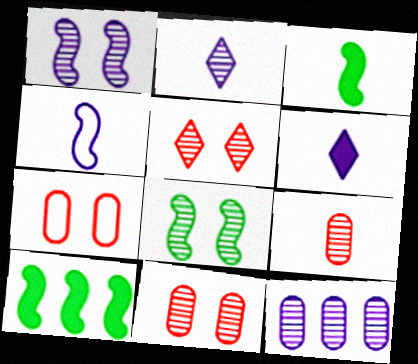[[1, 2, 12], 
[2, 7, 10]]